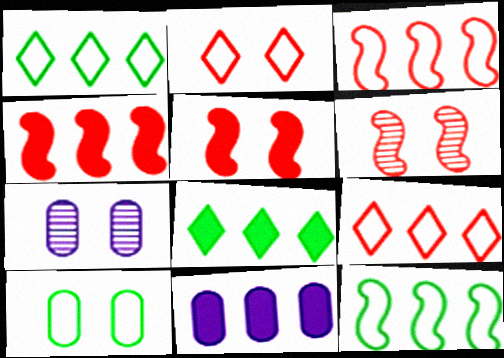[[4, 8, 11]]